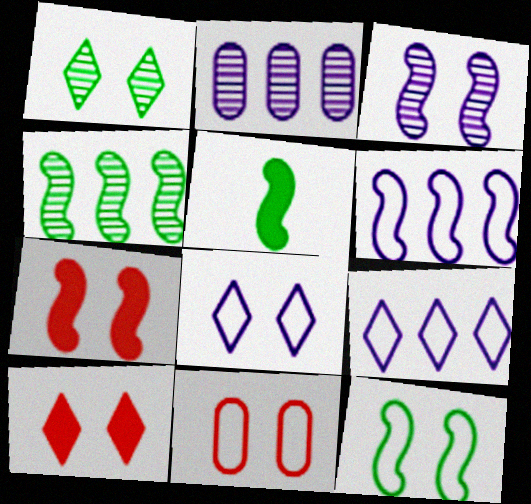[[1, 8, 10], 
[3, 7, 12], 
[4, 5, 12], 
[8, 11, 12]]